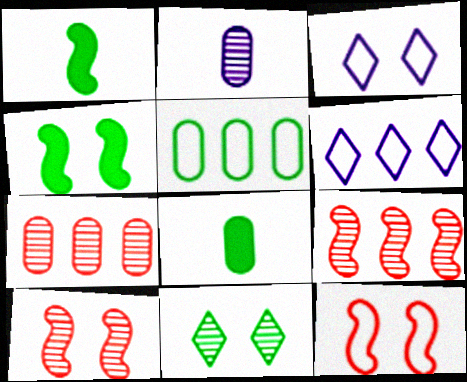[[1, 3, 7], 
[1, 5, 11], 
[2, 9, 11], 
[3, 8, 9], 
[6, 8, 10]]